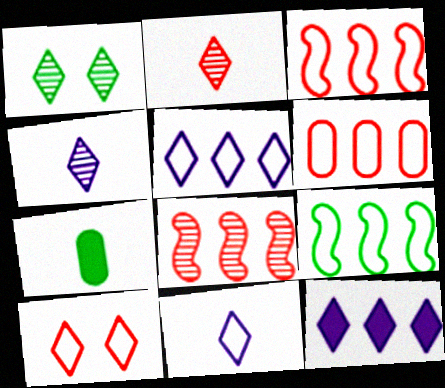[[1, 7, 9], 
[5, 6, 9]]